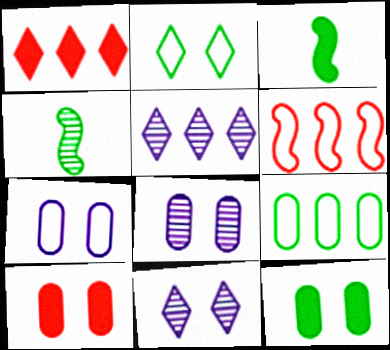[[1, 4, 7]]